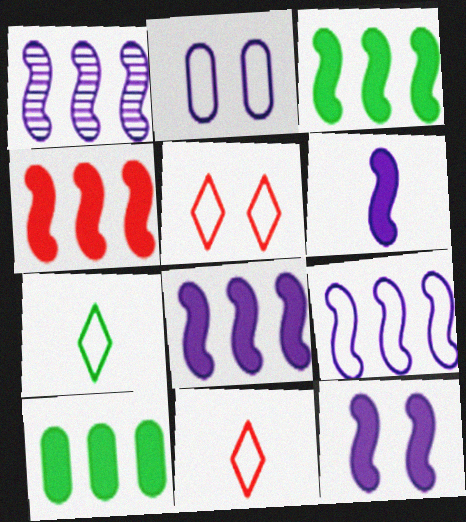[[1, 8, 9], 
[3, 4, 8], 
[6, 8, 12]]